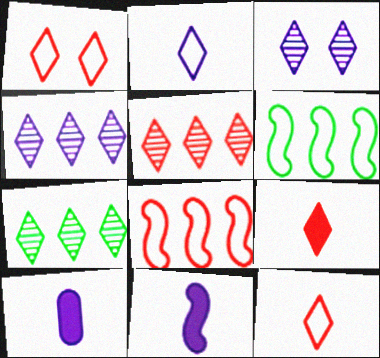[[1, 5, 9], 
[4, 5, 7]]